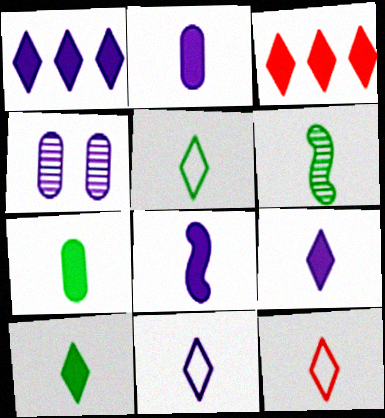[[2, 6, 12], 
[2, 8, 9], 
[5, 6, 7], 
[5, 11, 12]]